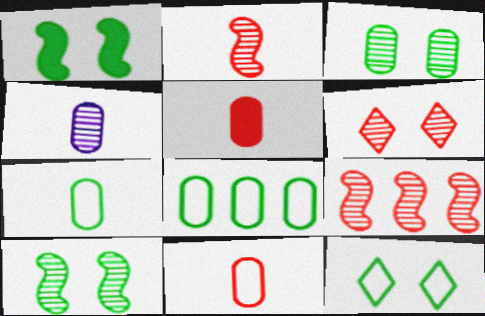[[1, 3, 12], 
[4, 5, 7]]